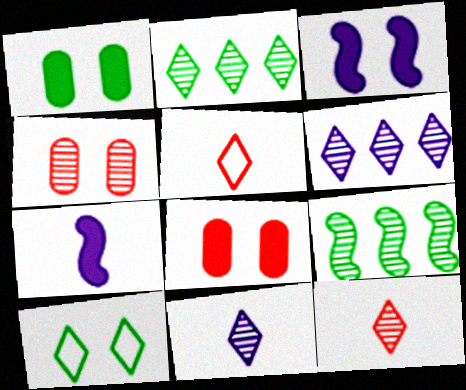[[3, 4, 10], 
[4, 9, 11]]